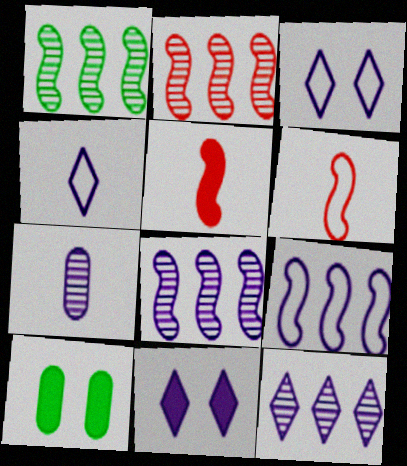[[1, 2, 8], 
[2, 4, 10], 
[4, 11, 12], 
[6, 10, 12], 
[7, 9, 11]]